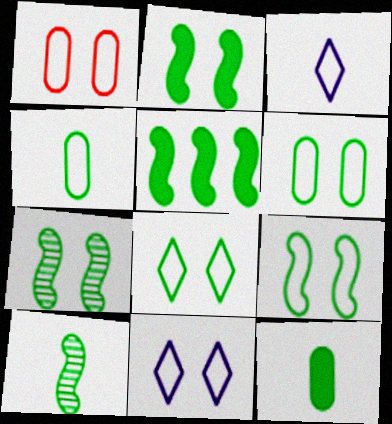[[1, 9, 11], 
[2, 7, 9], 
[5, 9, 10], 
[6, 8, 9]]